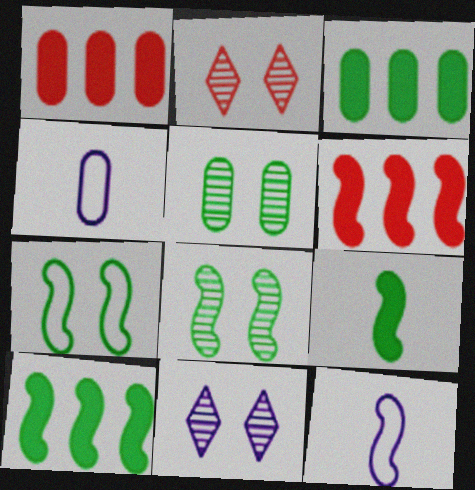[[1, 4, 5], 
[2, 3, 12], 
[2, 4, 10], 
[6, 8, 12]]